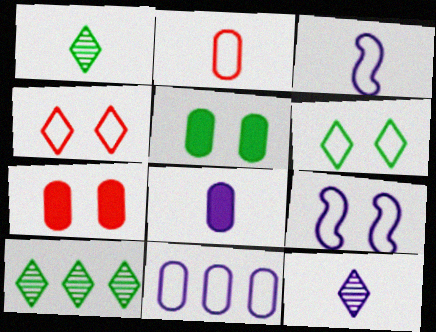[[3, 7, 10], 
[3, 8, 12]]